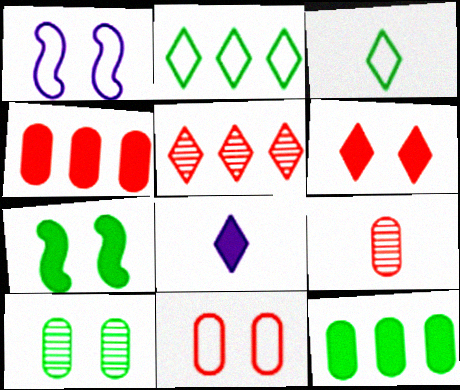[[1, 6, 10], 
[4, 7, 8], 
[4, 9, 11]]